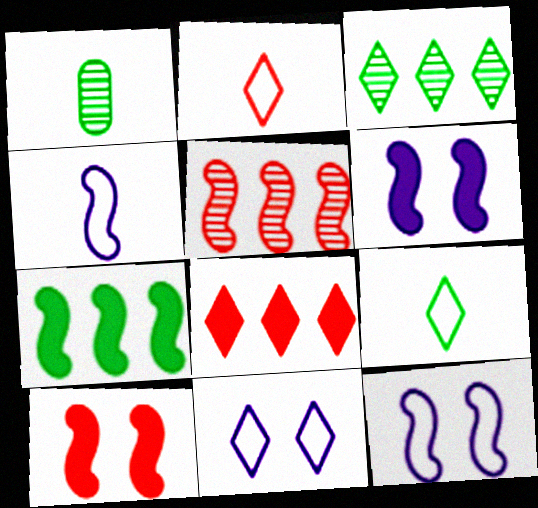[[1, 8, 12]]